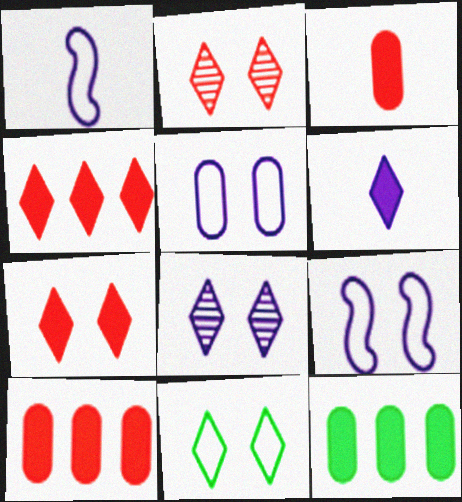[[1, 2, 12], 
[7, 8, 11]]